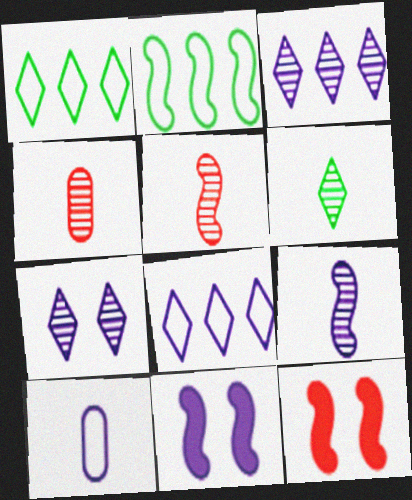[[1, 4, 11], 
[2, 5, 11], 
[2, 9, 12], 
[3, 10, 11], 
[4, 6, 9]]